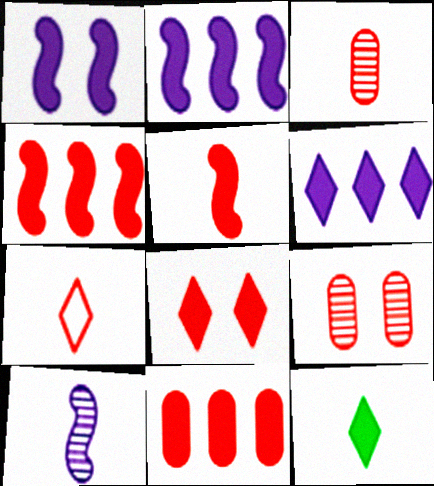[[1, 11, 12], 
[3, 5, 7], 
[4, 7, 9], 
[5, 8, 11], 
[6, 8, 12]]